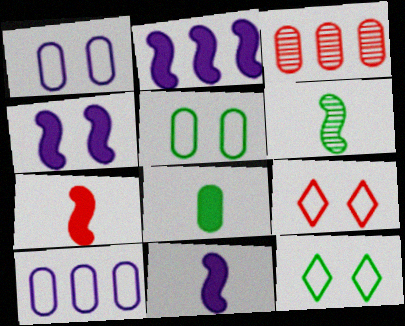[[1, 3, 8], 
[2, 4, 11], 
[3, 7, 9], 
[3, 11, 12]]